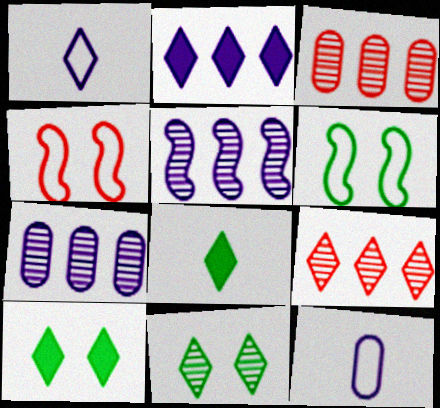[[1, 9, 10], 
[4, 7, 8]]